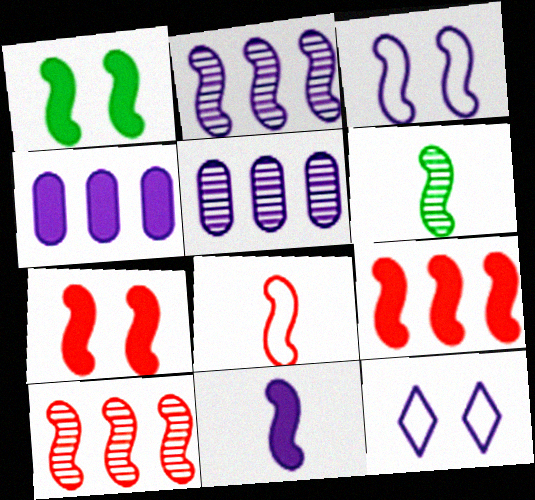[[1, 2, 8], 
[1, 9, 11], 
[2, 3, 11], 
[3, 6, 9], 
[5, 11, 12], 
[6, 8, 11], 
[7, 8, 10]]